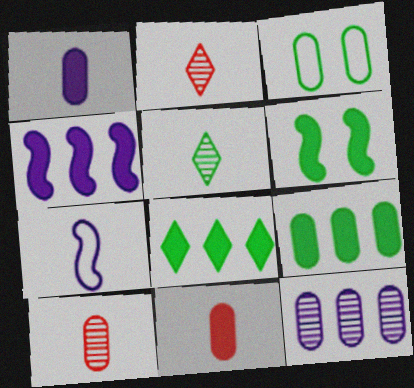[[2, 3, 4], 
[3, 11, 12], 
[5, 7, 11]]